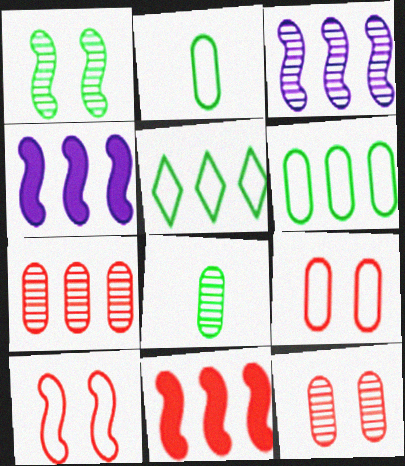[[4, 5, 7]]